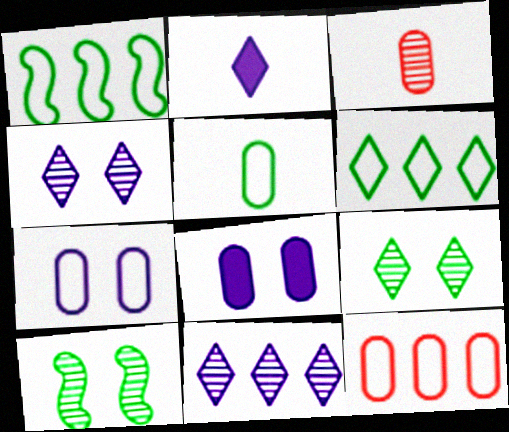[[2, 10, 12], 
[3, 10, 11], 
[5, 7, 12]]